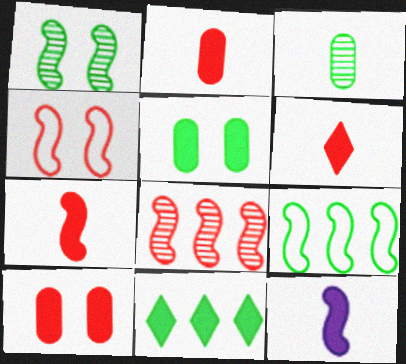[[2, 6, 7], 
[4, 7, 8], 
[10, 11, 12]]